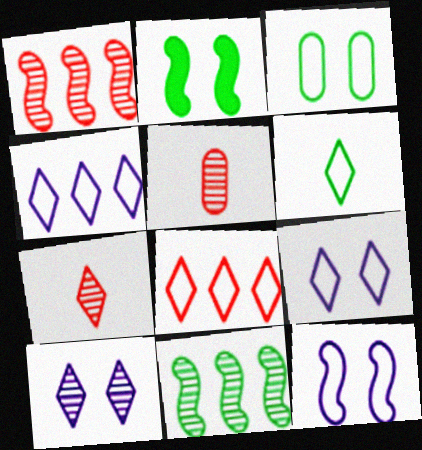[[2, 4, 5], 
[5, 10, 11], 
[6, 8, 9]]